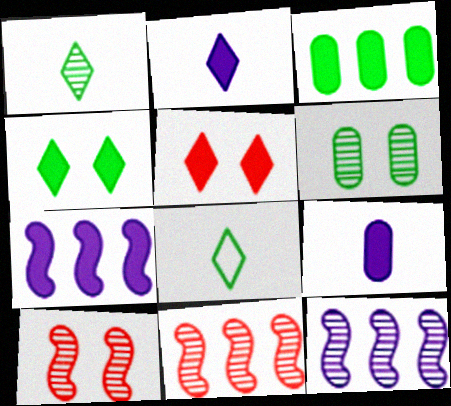[]